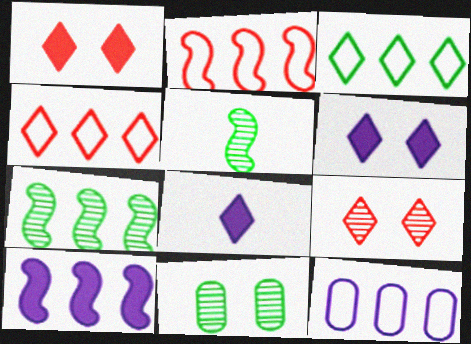[[1, 5, 12], 
[2, 3, 12], 
[2, 7, 10], 
[2, 8, 11], 
[3, 8, 9]]